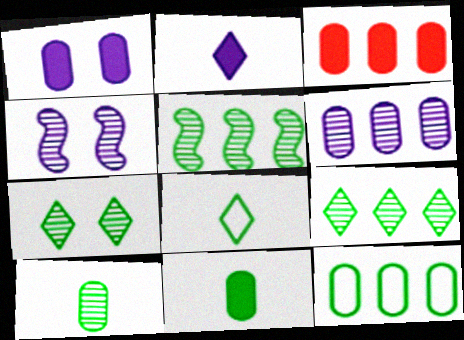[[1, 3, 11], 
[3, 4, 8], 
[3, 6, 12], 
[5, 7, 10]]